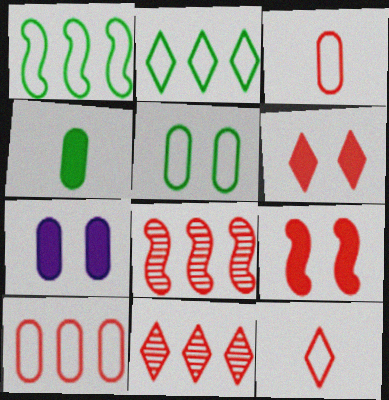[[3, 6, 8], 
[3, 9, 11], 
[6, 11, 12]]